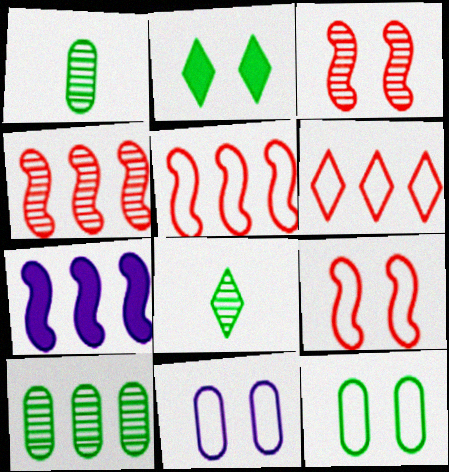[[2, 3, 11], 
[6, 7, 10]]